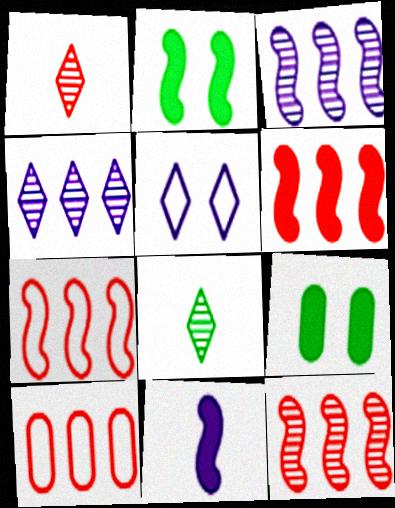[[2, 6, 11], 
[6, 7, 12]]